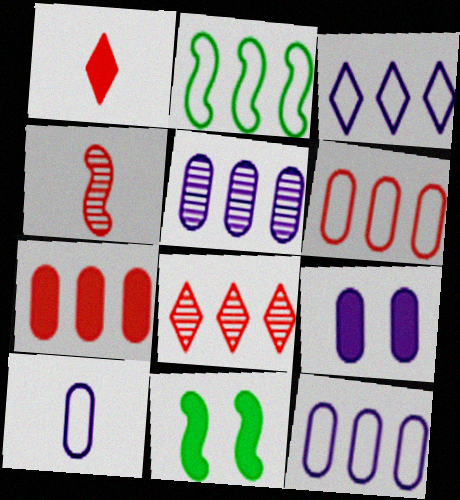[[2, 3, 6], 
[5, 9, 10], 
[8, 10, 11]]